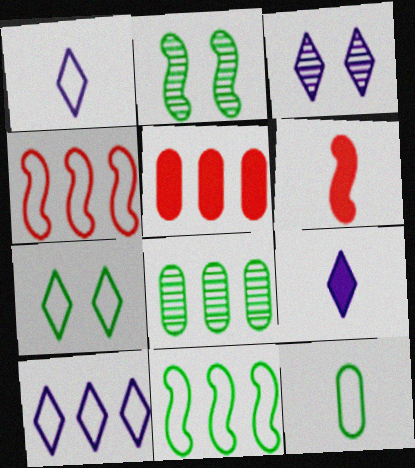[[1, 2, 5], 
[3, 9, 10], 
[7, 11, 12]]